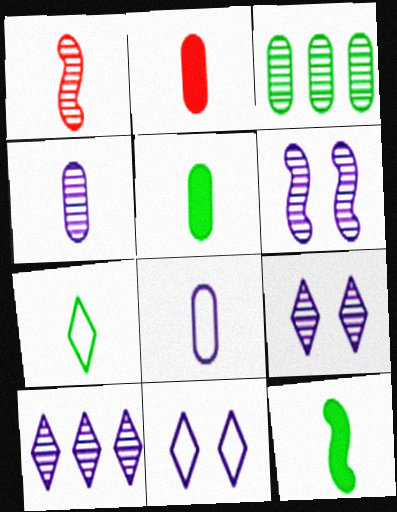[[1, 3, 9], 
[4, 6, 10]]